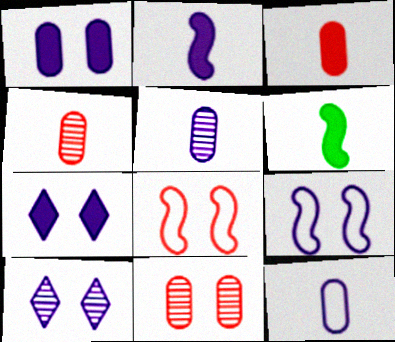[[1, 9, 10]]